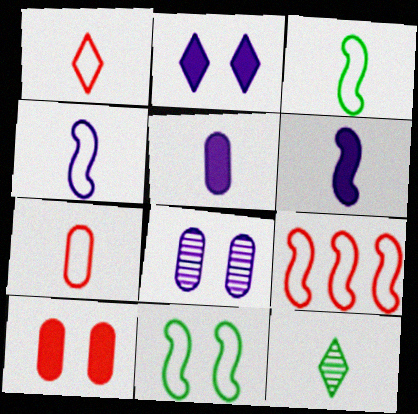[[4, 9, 11], 
[6, 7, 12]]